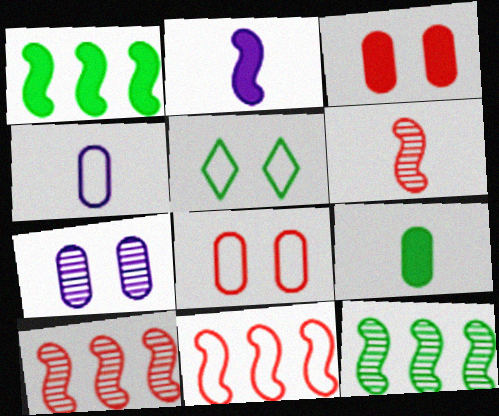[[4, 5, 11], 
[5, 9, 12]]